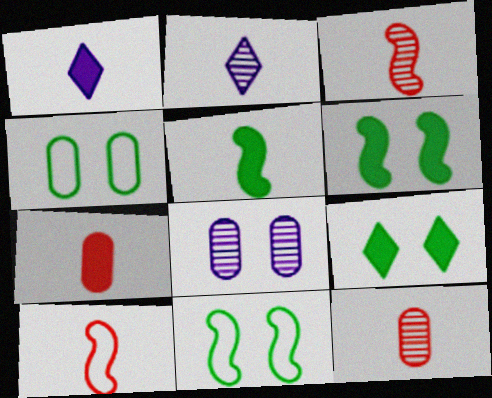[[1, 5, 7]]